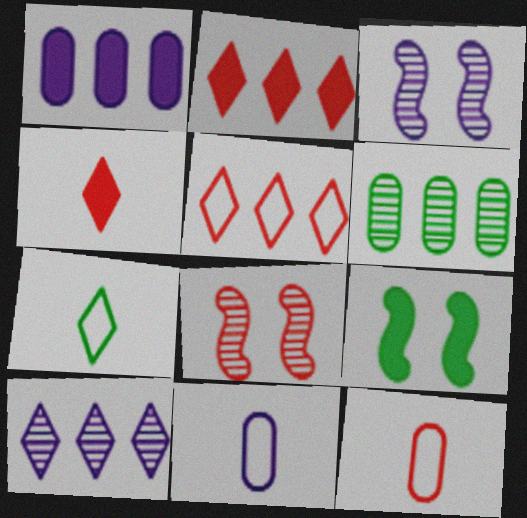[[1, 4, 9], 
[1, 7, 8], 
[2, 8, 12], 
[6, 7, 9], 
[9, 10, 12]]